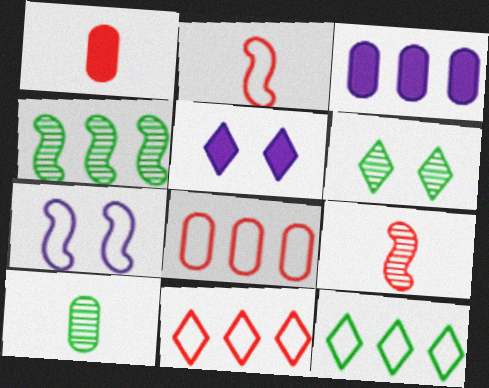[[2, 3, 6], 
[3, 4, 11], 
[4, 6, 10]]